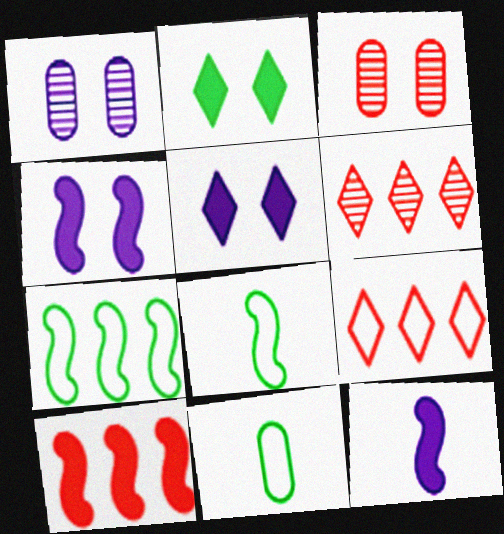[[4, 6, 11]]